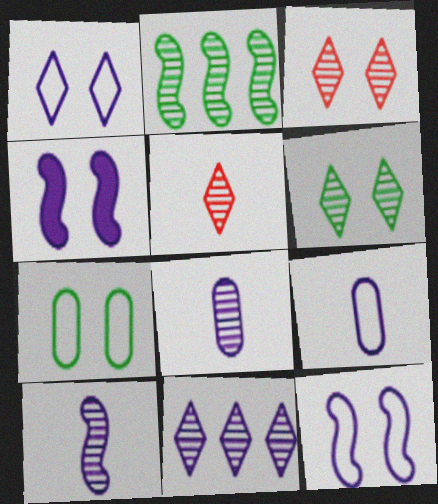[[2, 3, 8], 
[3, 4, 7], 
[4, 9, 11], 
[5, 6, 11]]